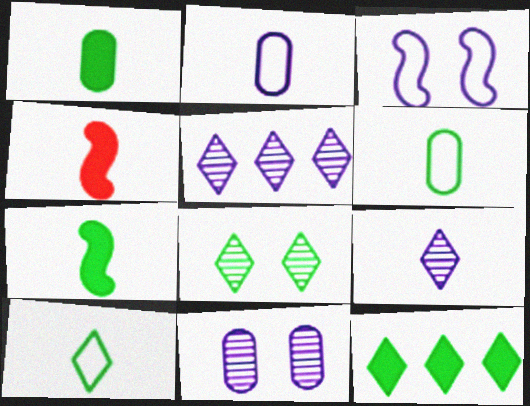[[4, 6, 9], 
[8, 10, 12]]